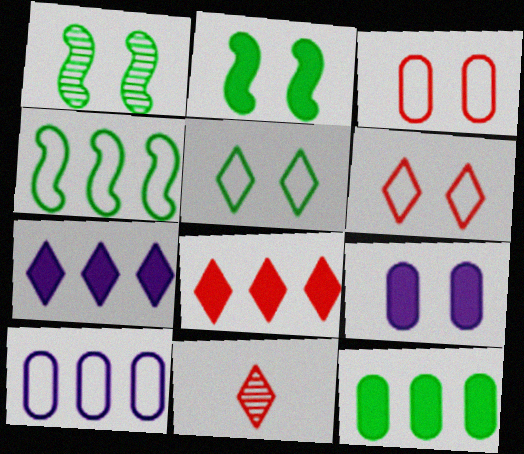[[1, 6, 9], 
[2, 10, 11], 
[4, 9, 11], 
[5, 7, 11], 
[6, 8, 11]]